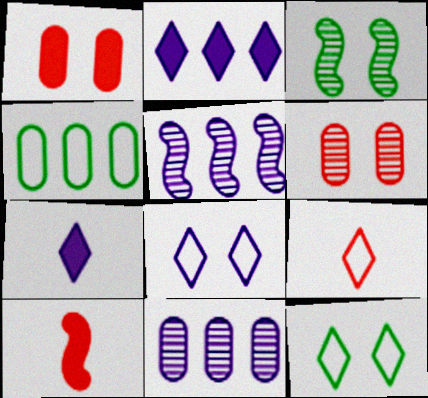[[1, 3, 8], 
[10, 11, 12]]